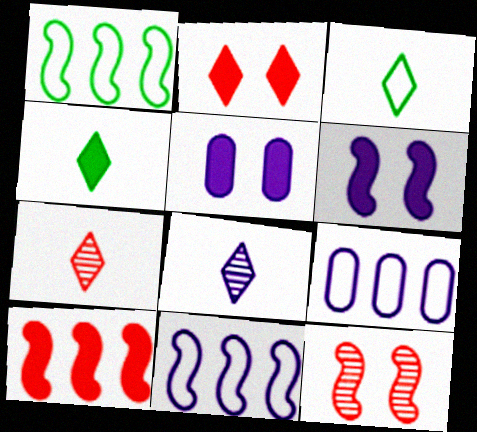[[1, 5, 7], 
[4, 5, 10], 
[4, 9, 12], 
[5, 8, 11], 
[6, 8, 9]]